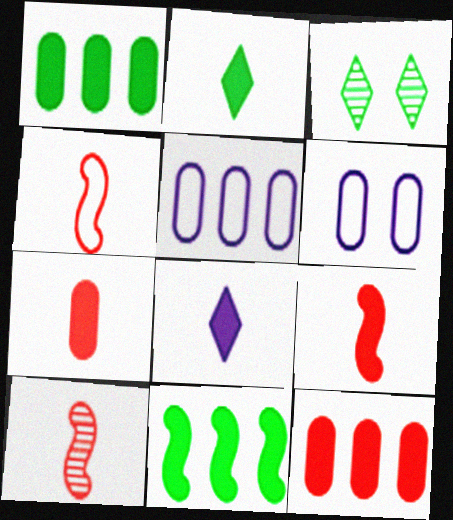[[3, 5, 9], 
[4, 9, 10]]